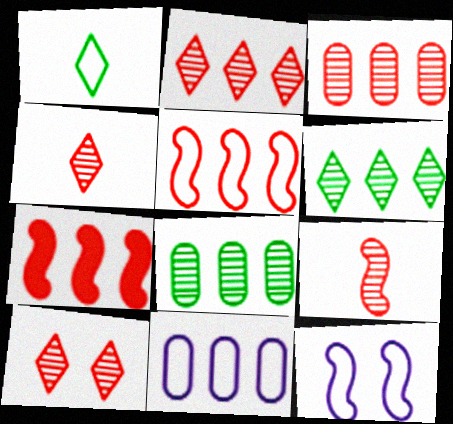[[2, 4, 10], 
[3, 9, 10], 
[6, 7, 11]]